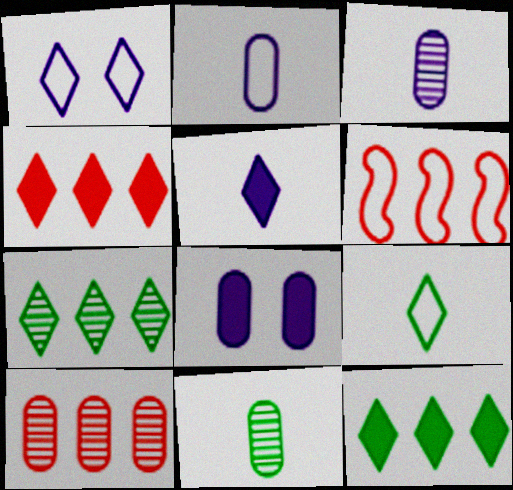[[4, 6, 10]]